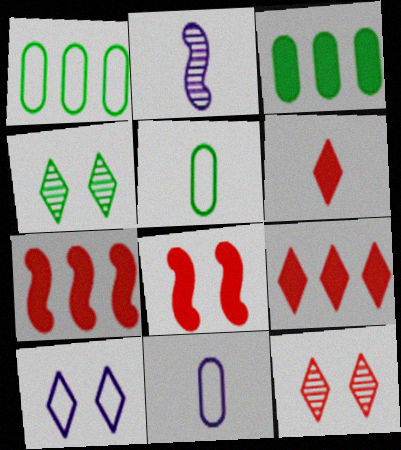[[2, 5, 6], 
[4, 7, 11]]